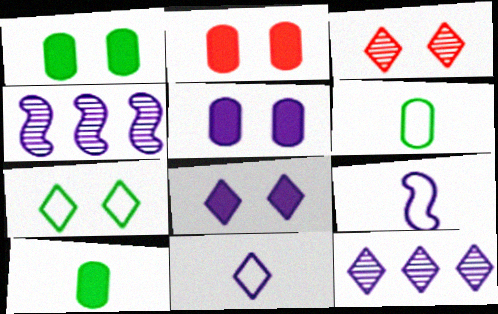[[1, 2, 5], 
[3, 7, 8], 
[4, 5, 11], 
[5, 9, 12], 
[8, 11, 12]]